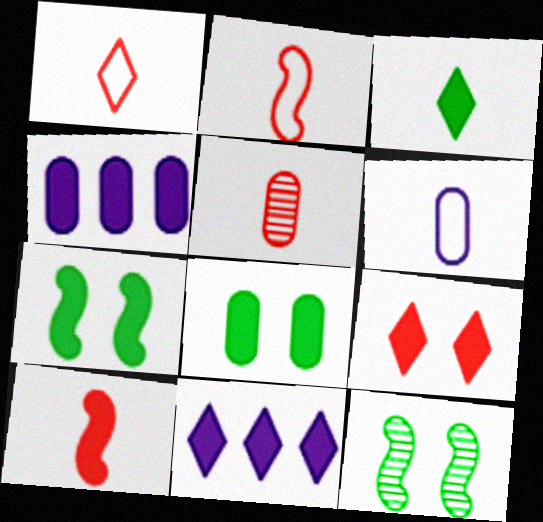[[1, 4, 12], 
[1, 5, 10], 
[3, 9, 11], 
[8, 10, 11]]